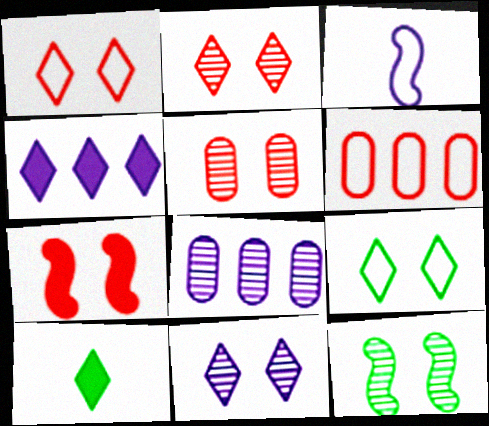[[1, 5, 7], 
[3, 6, 9], 
[5, 11, 12]]